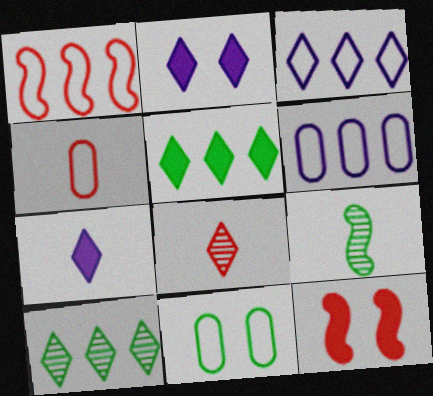[[4, 6, 11], 
[4, 7, 9], 
[5, 9, 11]]